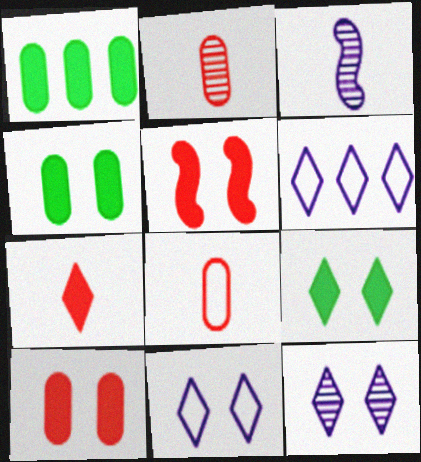[]